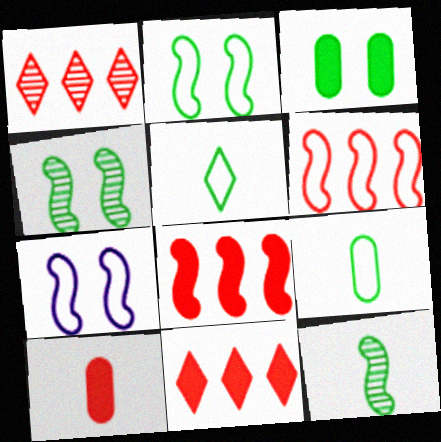[[7, 8, 12]]